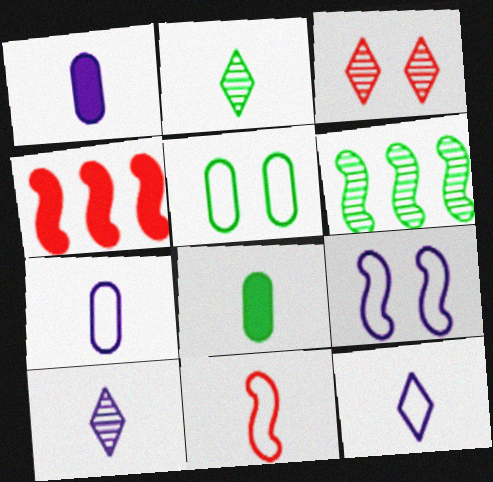[[1, 2, 11], 
[4, 5, 10], 
[8, 10, 11]]